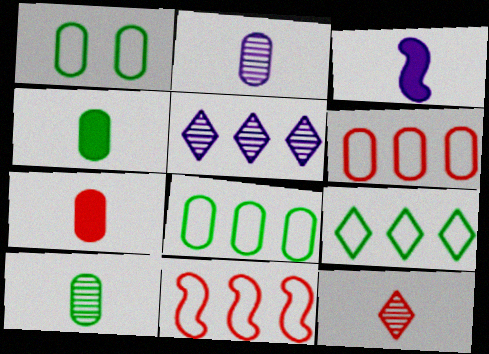[]